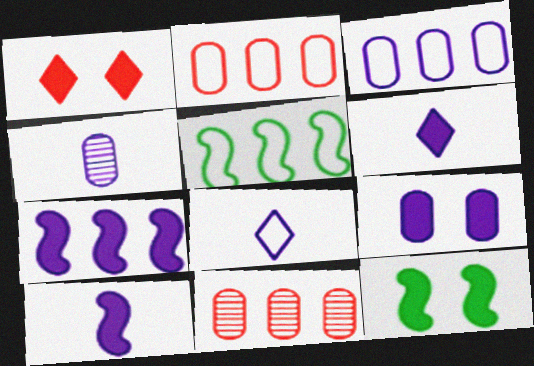[[1, 4, 5], 
[1, 9, 12], 
[3, 4, 9], 
[4, 8, 10], 
[6, 7, 9], 
[8, 11, 12]]